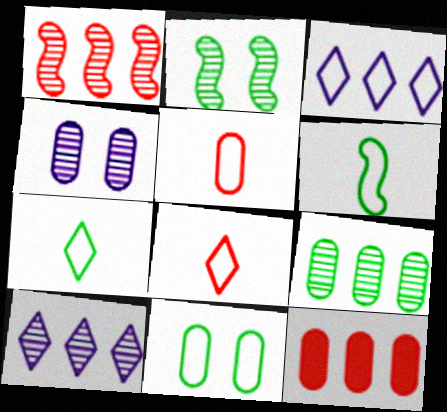[[1, 9, 10]]